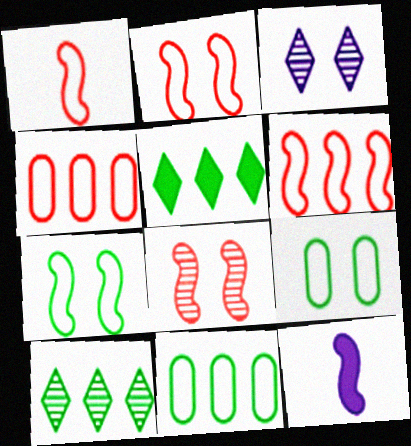[[1, 2, 6]]